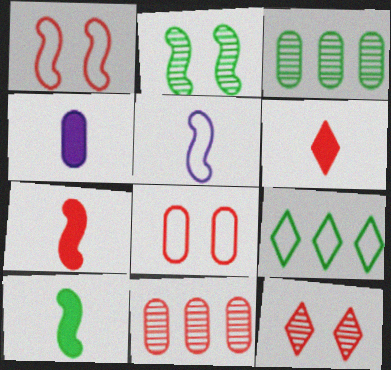[[1, 6, 11], 
[3, 4, 8], 
[4, 6, 10], 
[5, 8, 9]]